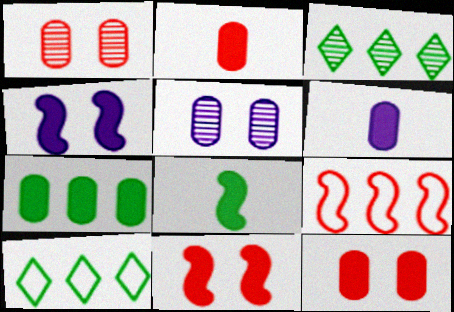[[6, 7, 12]]